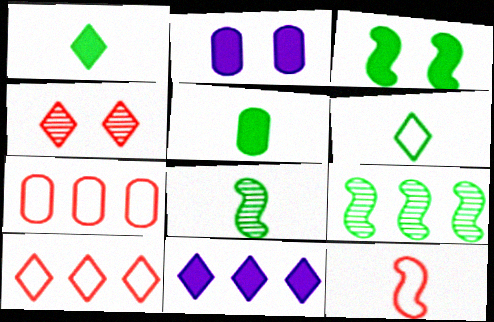[[2, 8, 10], 
[4, 6, 11], 
[5, 6, 8], 
[7, 9, 11]]